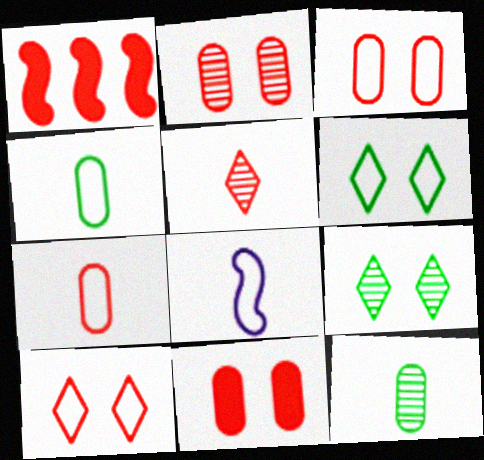[[1, 3, 5], 
[2, 3, 11]]